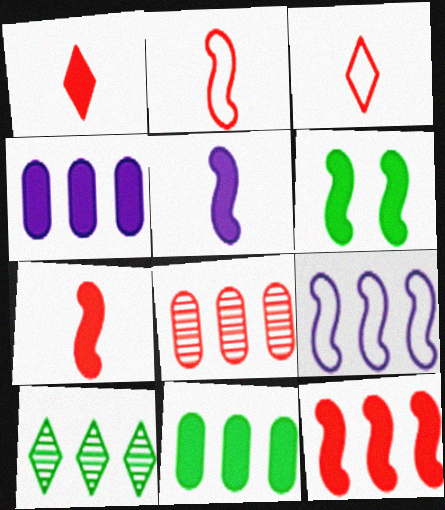[[1, 4, 6], 
[5, 6, 12]]